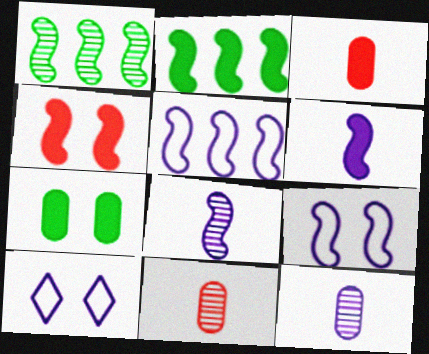[[1, 3, 10], 
[2, 4, 6], 
[2, 10, 11]]